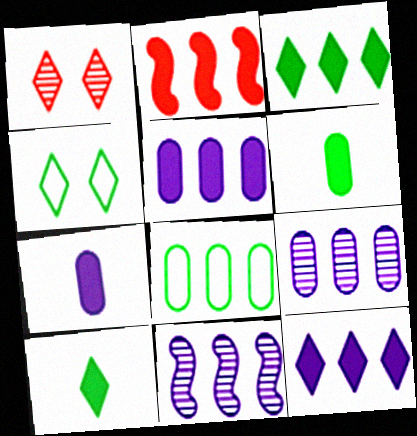[[2, 3, 5]]